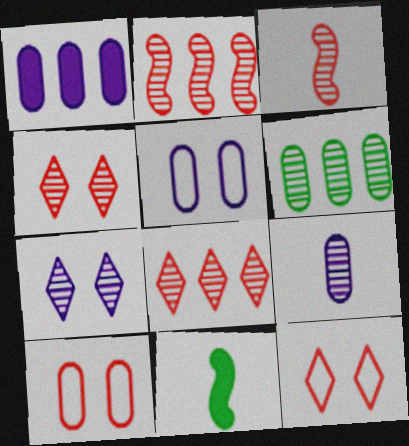[[1, 5, 9], 
[3, 6, 7], 
[5, 8, 11]]